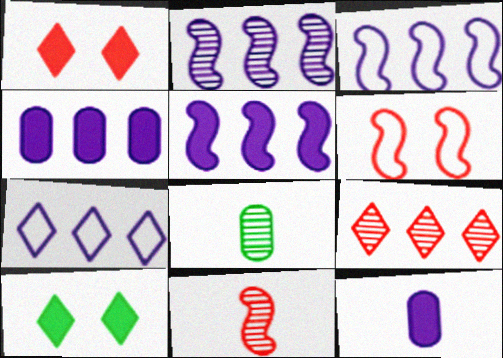[[1, 3, 8], 
[2, 3, 5], 
[2, 4, 7]]